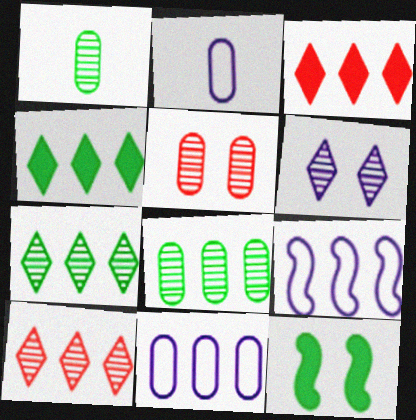[[2, 10, 12], 
[3, 8, 9]]